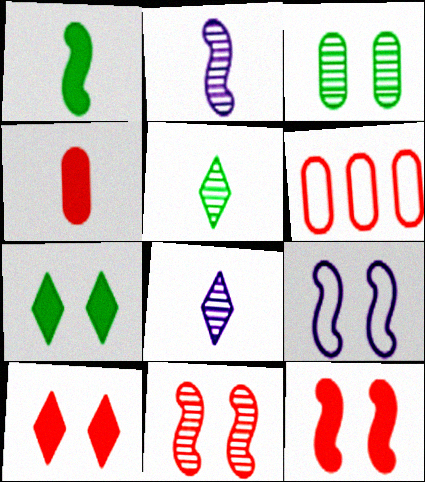[[2, 6, 7], 
[3, 9, 10]]